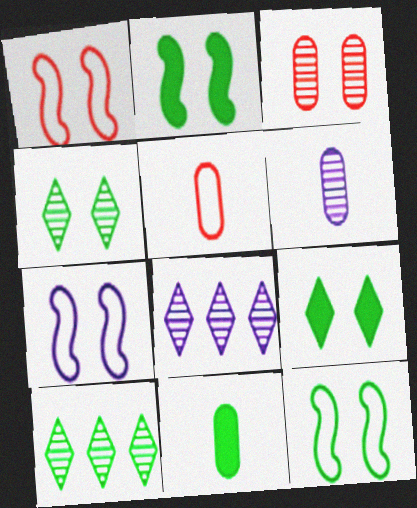[[1, 7, 12], 
[1, 8, 11], 
[2, 5, 8], 
[3, 7, 9], 
[5, 6, 11], 
[10, 11, 12]]